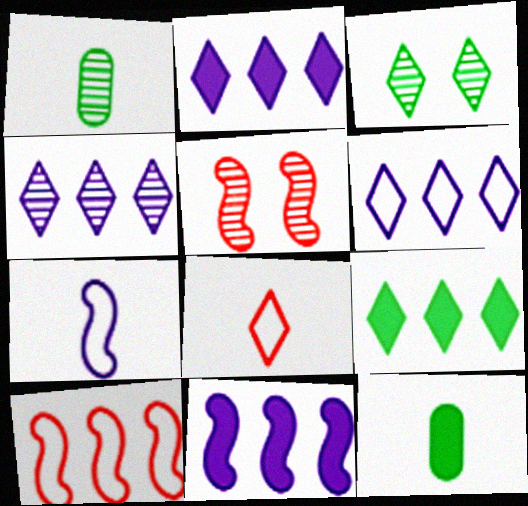[[1, 4, 5], 
[2, 3, 8], 
[2, 4, 6], 
[5, 6, 12]]